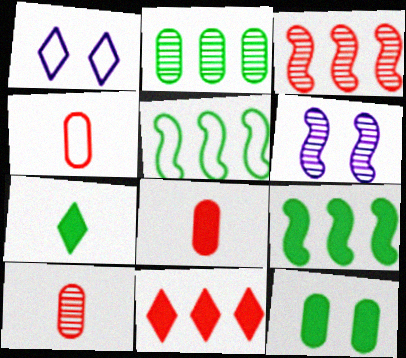[[1, 4, 5], 
[1, 9, 10], 
[4, 8, 10], 
[7, 9, 12]]